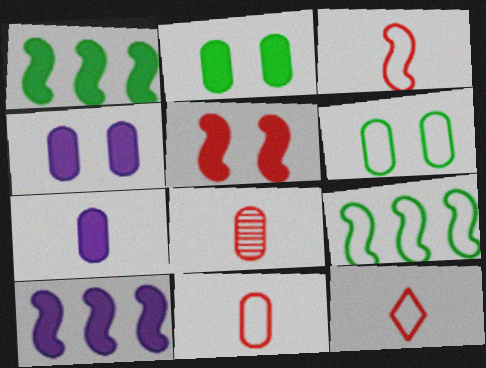[[3, 11, 12]]